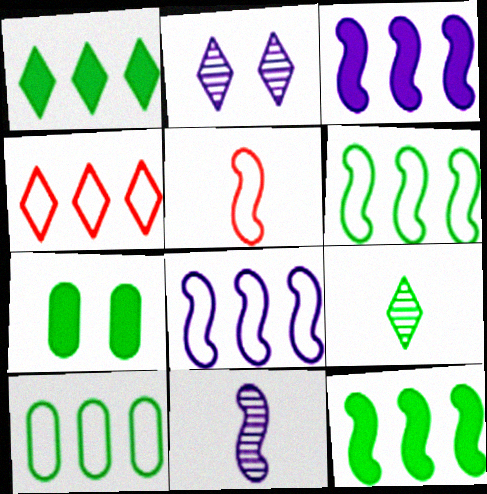[[4, 7, 11], 
[4, 8, 10], 
[6, 7, 9]]